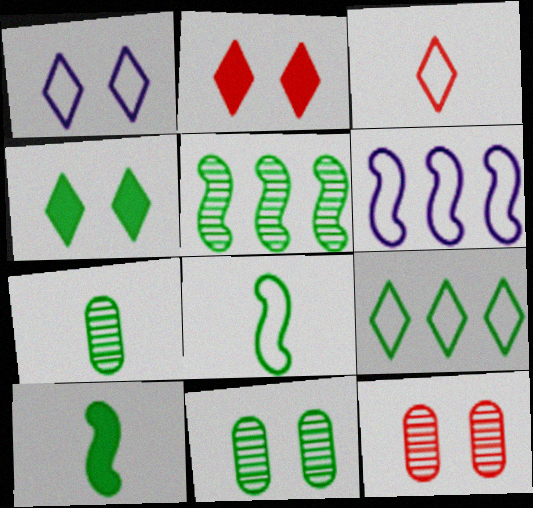[[1, 3, 9], 
[2, 6, 7], 
[9, 10, 11]]